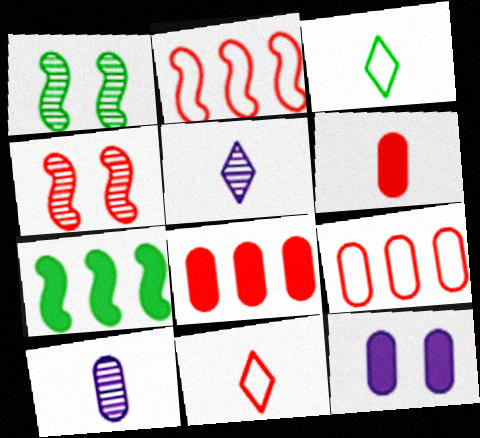[[4, 8, 11]]